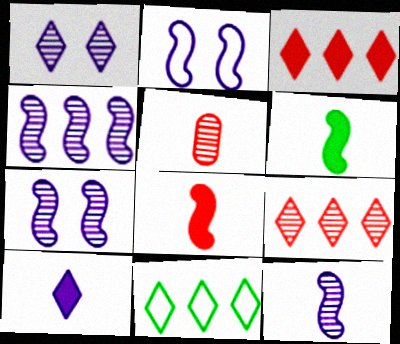[[4, 7, 12]]